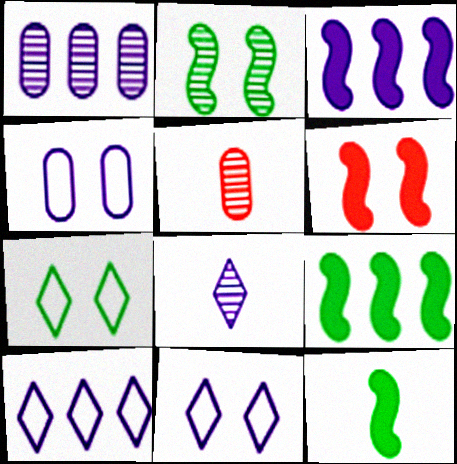[[1, 3, 10], 
[3, 4, 8], 
[3, 5, 7], 
[3, 6, 12], 
[5, 9, 11]]